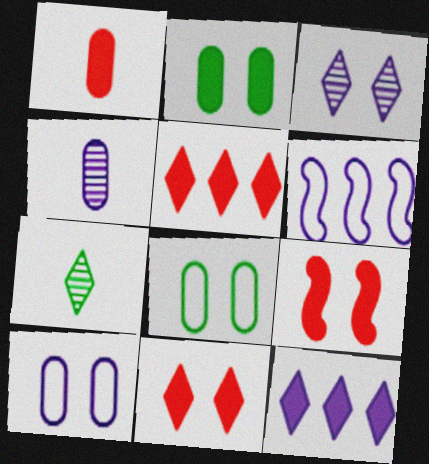[[1, 5, 9], 
[3, 8, 9]]